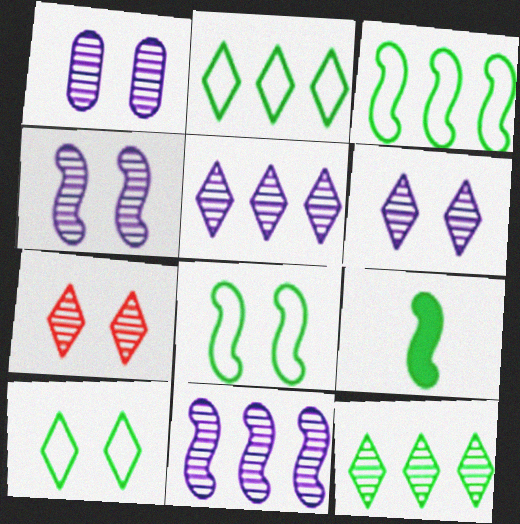[[1, 4, 6]]